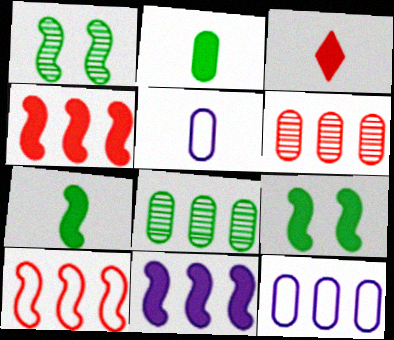[[1, 3, 12]]